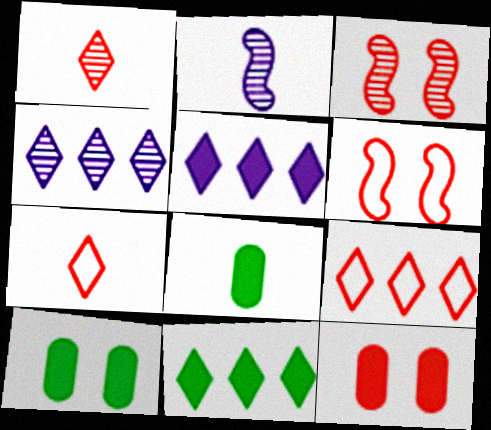[[2, 7, 8], 
[2, 9, 10], 
[4, 6, 8], 
[4, 9, 11]]